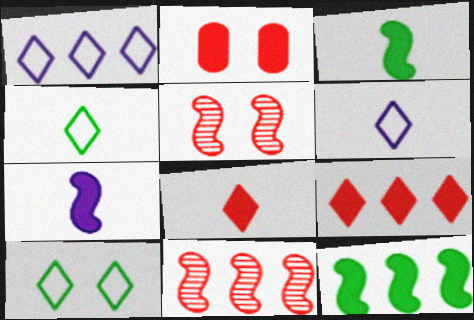[]